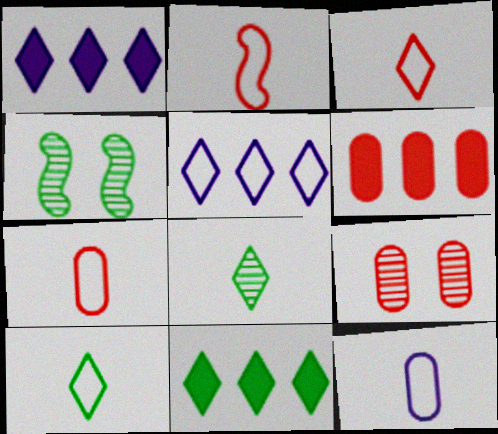[[1, 4, 7], 
[2, 3, 7], 
[2, 10, 12], 
[6, 7, 9]]